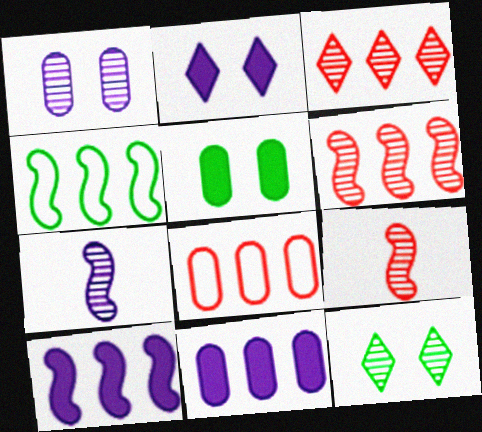[[3, 4, 11], 
[4, 6, 10]]